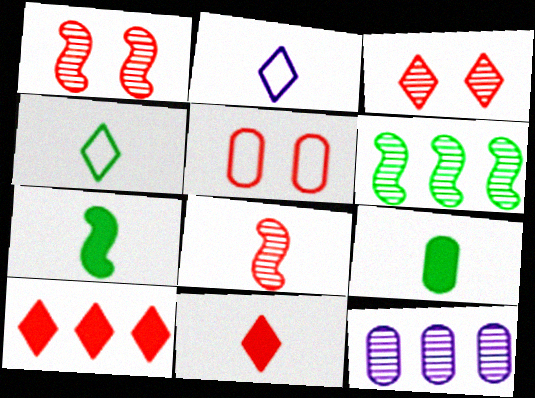[[2, 8, 9], 
[5, 8, 10], 
[5, 9, 12]]